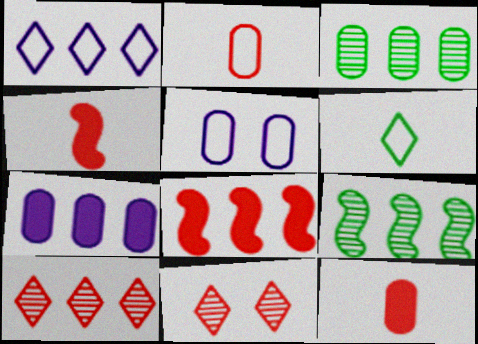[[1, 3, 8], 
[2, 8, 11], 
[3, 5, 12]]